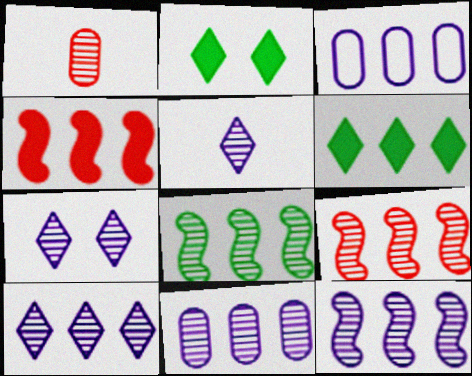[[1, 7, 8], 
[3, 6, 9], 
[5, 7, 10], 
[8, 9, 12], 
[10, 11, 12]]